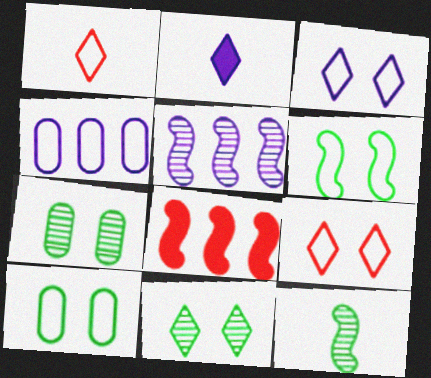[[1, 4, 6]]